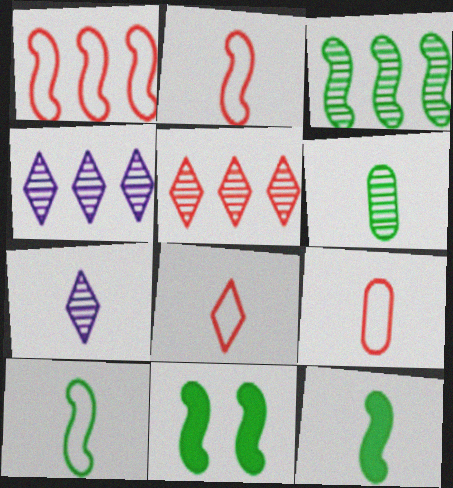[[2, 8, 9], 
[3, 10, 11], 
[4, 9, 11], 
[7, 9, 12]]